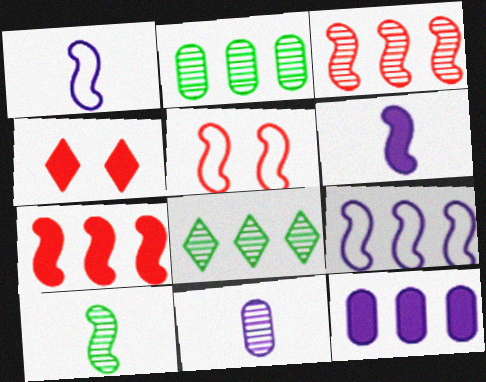[[1, 2, 4]]